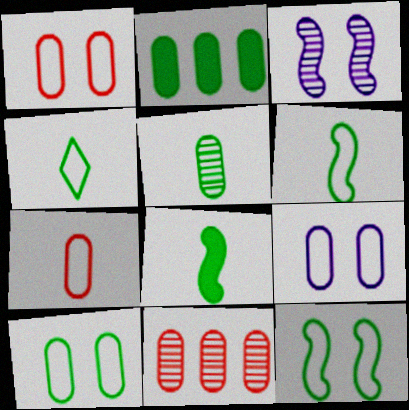[[1, 9, 10], 
[2, 5, 10], 
[4, 5, 8]]